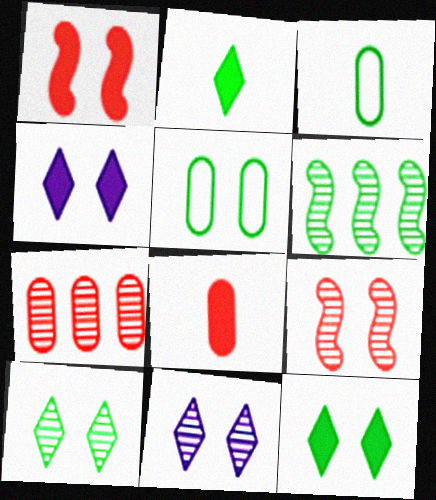[[1, 5, 11], 
[2, 5, 6], 
[3, 6, 12], 
[4, 5, 9]]